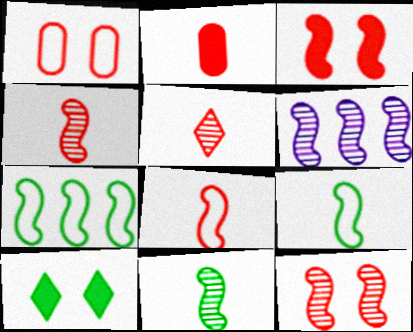[[2, 5, 8], 
[3, 6, 9], 
[6, 11, 12]]